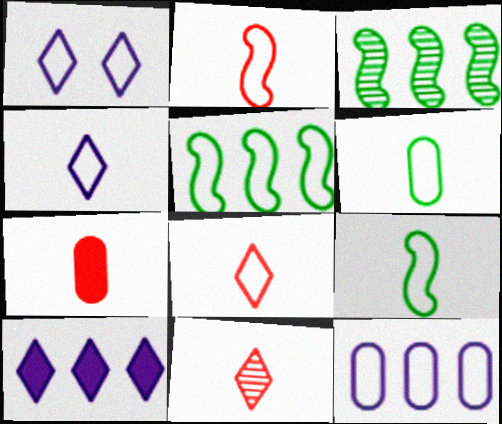[[1, 3, 7], 
[2, 4, 6], 
[2, 7, 11]]